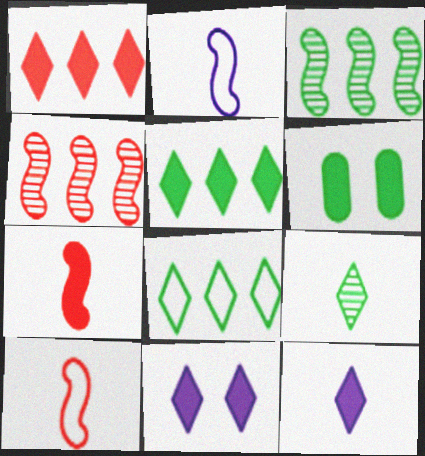[]